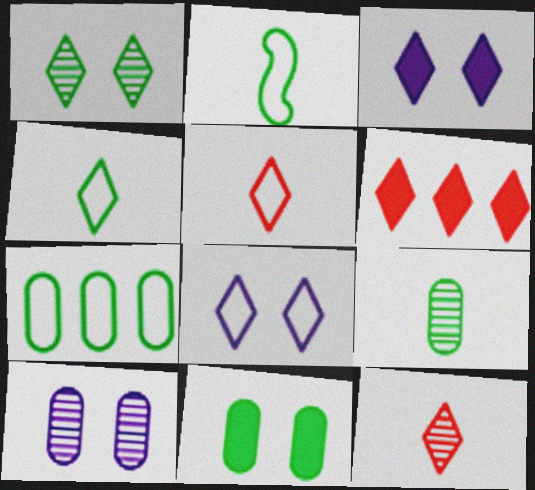[[2, 6, 10], 
[7, 9, 11]]